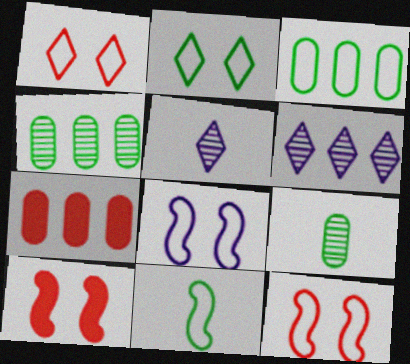[[2, 3, 11], 
[3, 5, 10]]